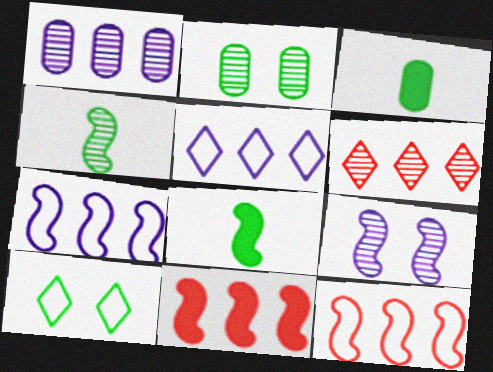[[8, 9, 12]]